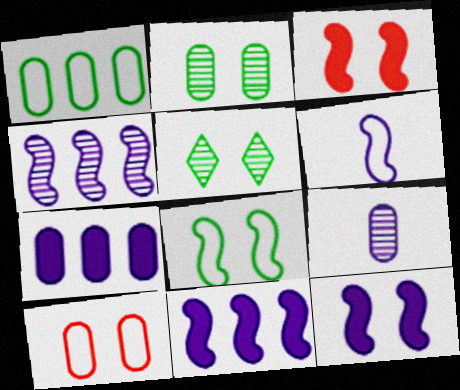[[4, 6, 12], 
[5, 10, 12]]